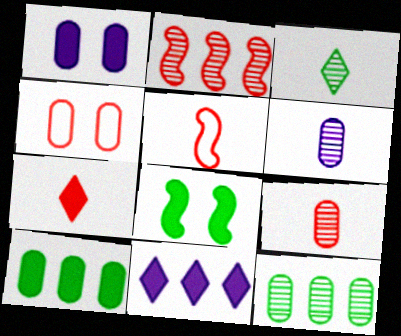[[2, 4, 7], 
[4, 6, 10], 
[5, 7, 9]]